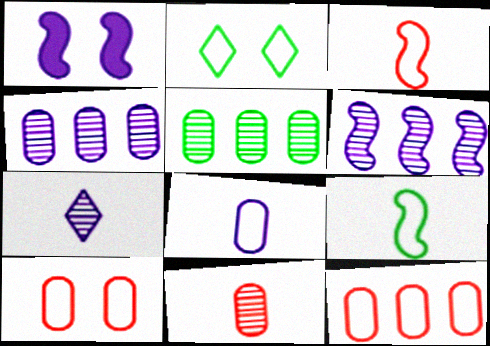[]